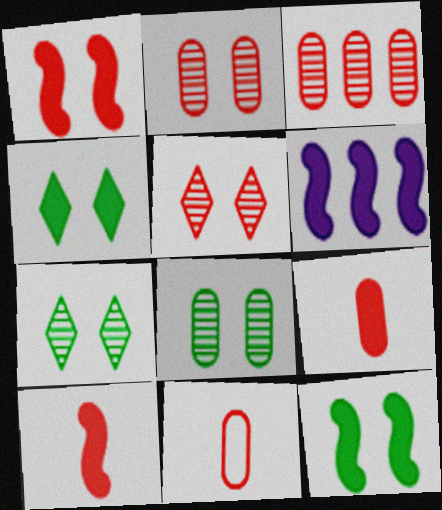[[4, 6, 9], 
[6, 7, 11], 
[6, 10, 12]]